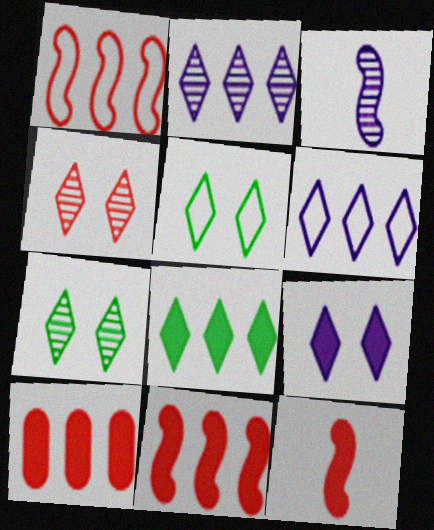[[3, 5, 10], 
[4, 5, 9]]